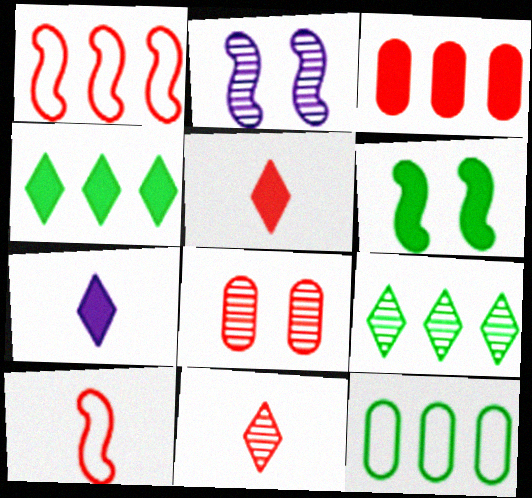[[1, 5, 8], 
[2, 5, 12], 
[3, 6, 7]]